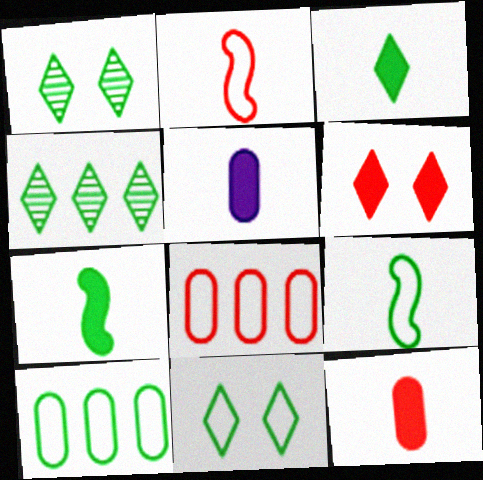[[1, 7, 10], 
[3, 4, 11], 
[9, 10, 11]]